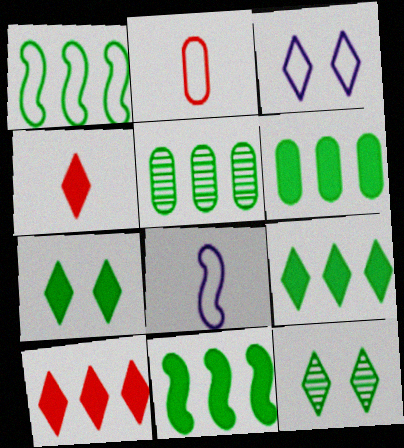[[1, 2, 3], 
[1, 5, 9], 
[6, 9, 11]]